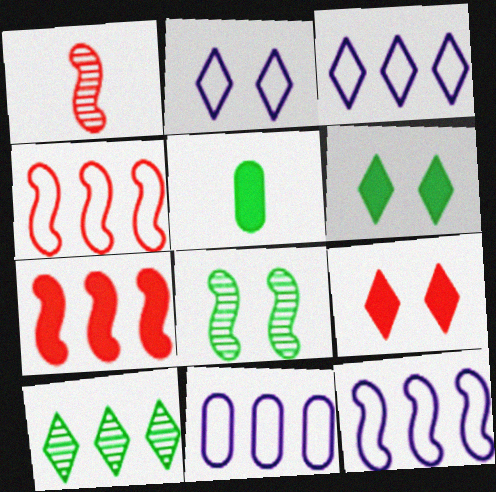[[1, 6, 11], 
[3, 11, 12], 
[7, 10, 11]]